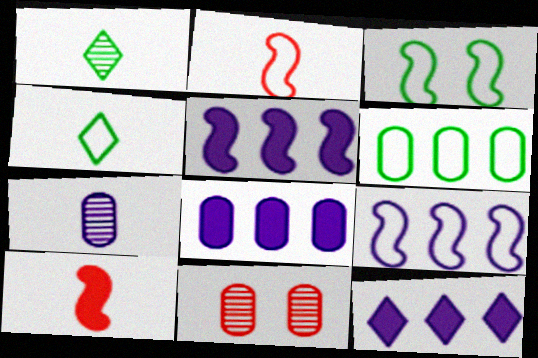[[2, 3, 9], 
[3, 4, 6], 
[4, 5, 11], 
[4, 7, 10], 
[5, 8, 12]]